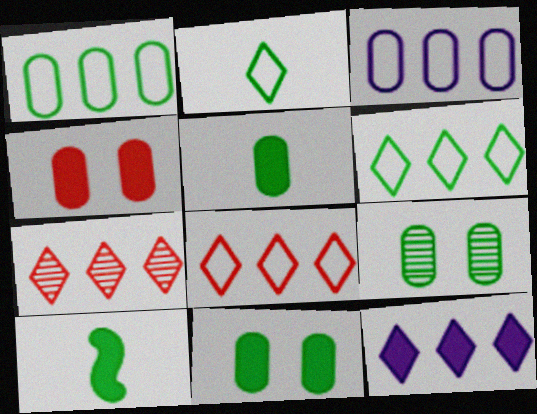[[1, 5, 9], 
[4, 10, 12], 
[6, 7, 12], 
[6, 9, 10]]